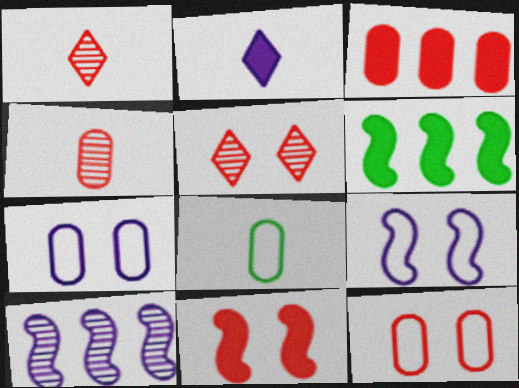[[1, 6, 7], 
[2, 7, 10], 
[3, 4, 12], 
[5, 11, 12]]